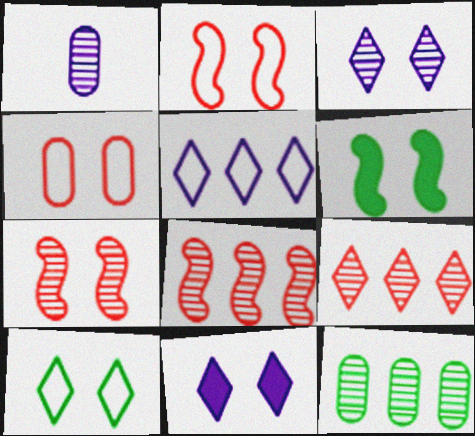[[3, 4, 6]]